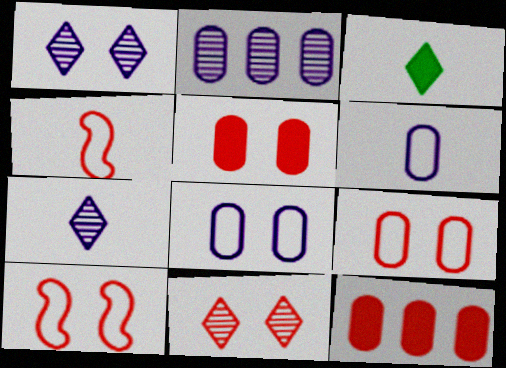[[2, 3, 10], 
[4, 11, 12], 
[5, 10, 11]]